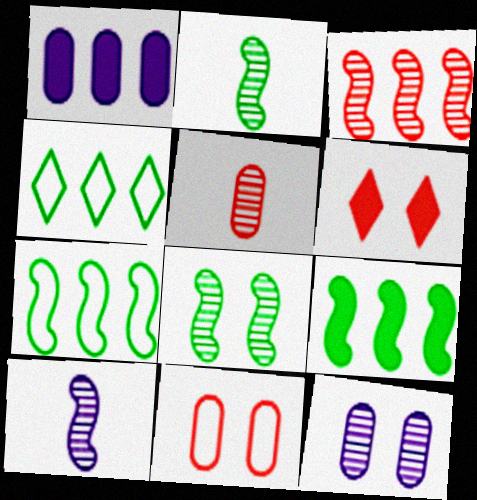[[1, 3, 4], 
[3, 8, 10]]